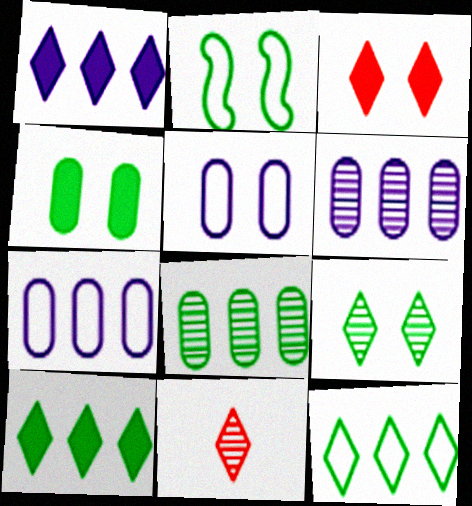[[2, 4, 9]]